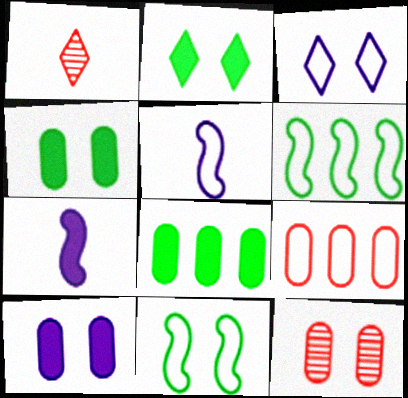[[1, 6, 10]]